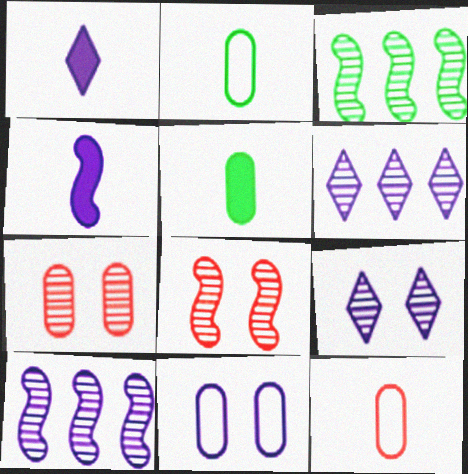[[1, 10, 11], 
[4, 6, 11]]